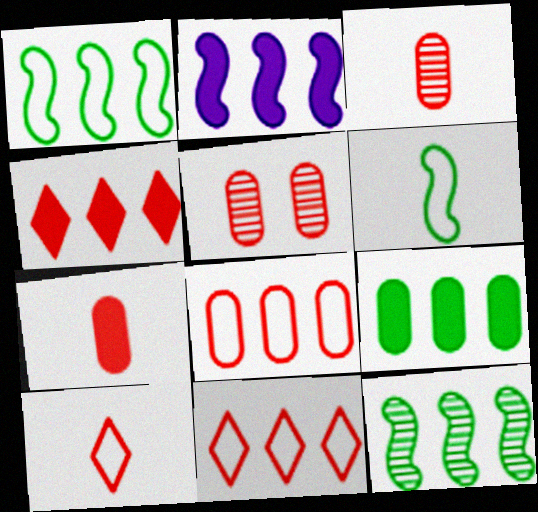[[2, 4, 9], 
[5, 7, 8]]